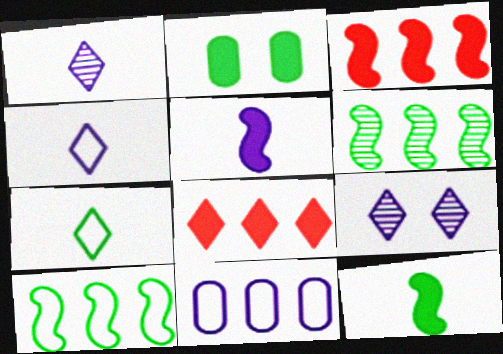[[2, 5, 8], 
[2, 6, 7], 
[5, 9, 11], 
[6, 8, 11], 
[7, 8, 9]]